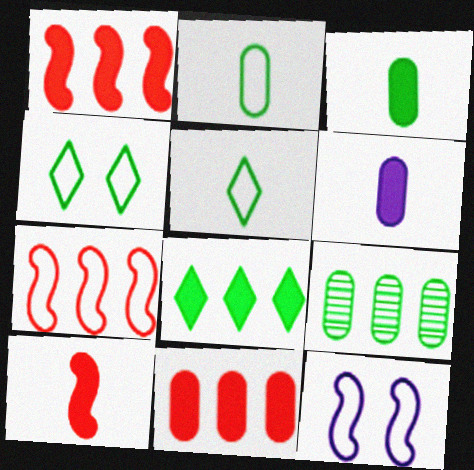[]